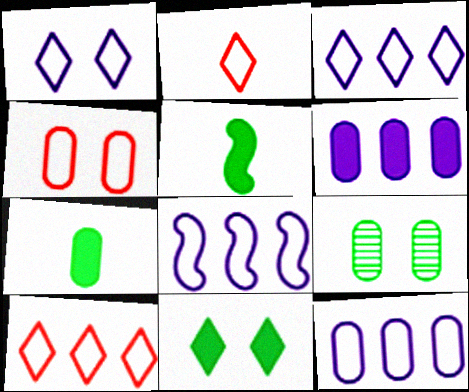[[3, 8, 12]]